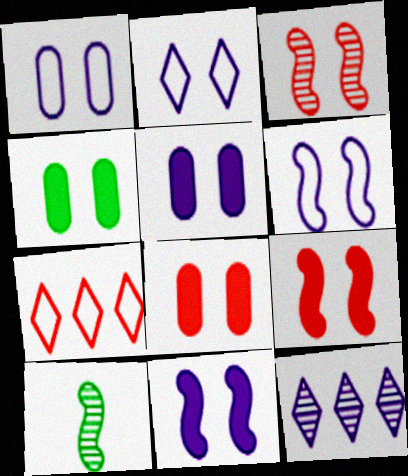[[1, 2, 6], 
[2, 3, 4], 
[4, 5, 8], 
[5, 7, 10]]